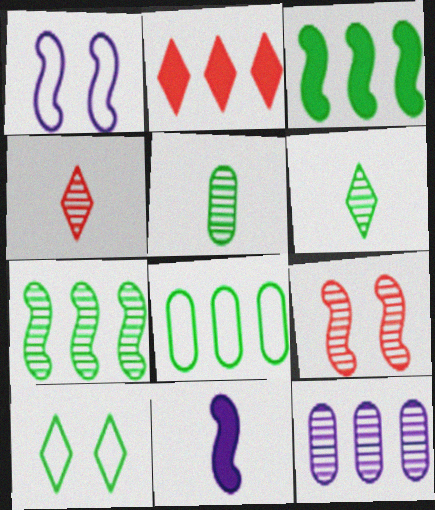[[1, 2, 5], 
[3, 5, 10], 
[6, 9, 12]]